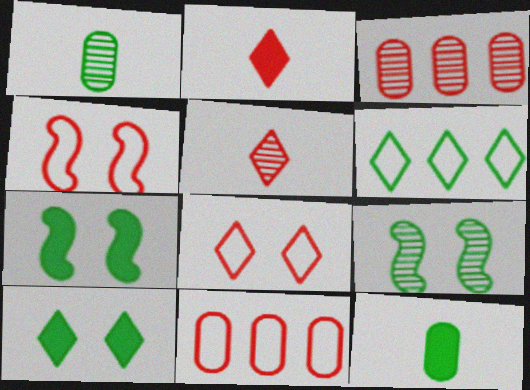[[1, 6, 7], 
[2, 3, 4], 
[6, 9, 12]]